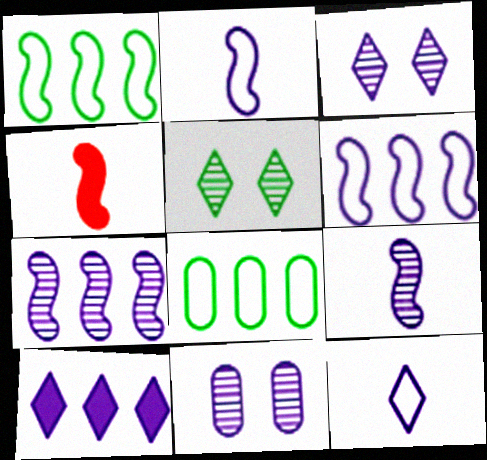[[2, 10, 11], 
[3, 4, 8], 
[3, 10, 12]]